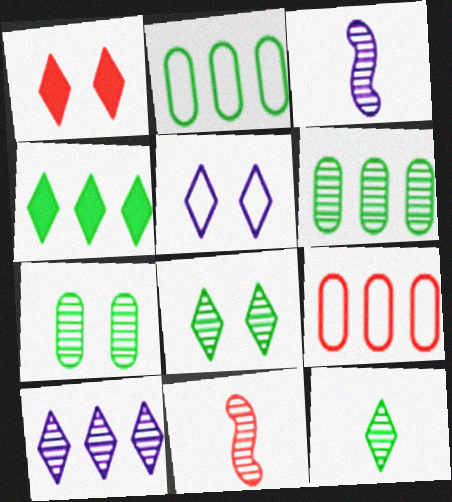[[1, 2, 3], 
[1, 5, 8], 
[1, 9, 11], 
[7, 10, 11]]